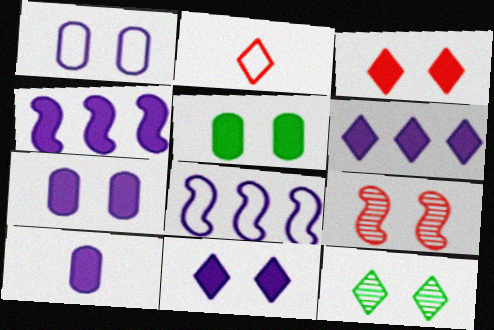[[2, 6, 12], 
[4, 10, 11]]